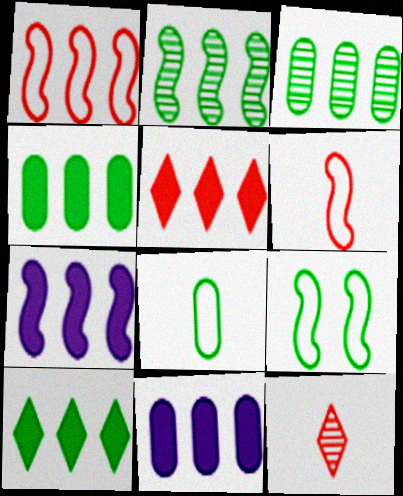[[1, 2, 7], 
[4, 5, 7], 
[9, 11, 12]]